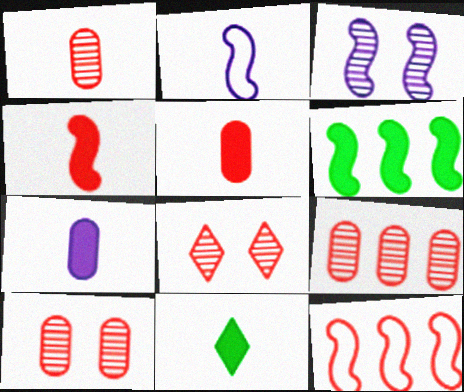[[1, 2, 11], 
[1, 9, 10], 
[4, 7, 11], 
[5, 8, 12]]